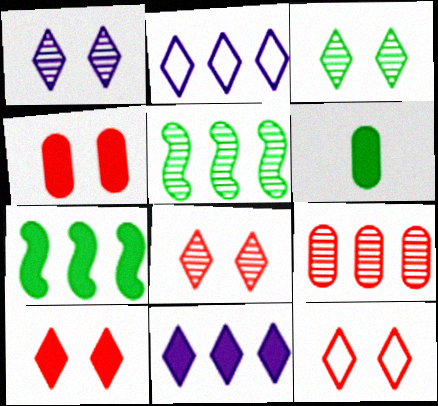[[1, 3, 8], 
[2, 7, 9], 
[8, 10, 12]]